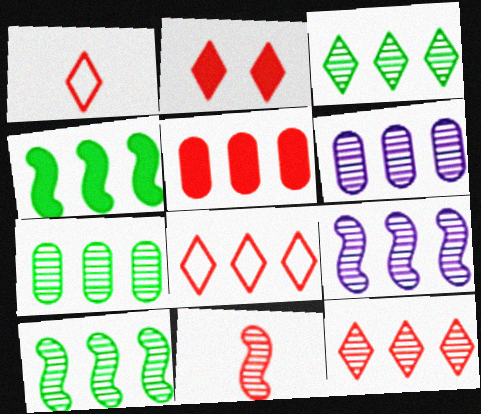[[1, 2, 12], 
[3, 7, 10], 
[4, 6, 8], 
[6, 10, 12], 
[7, 9, 12]]